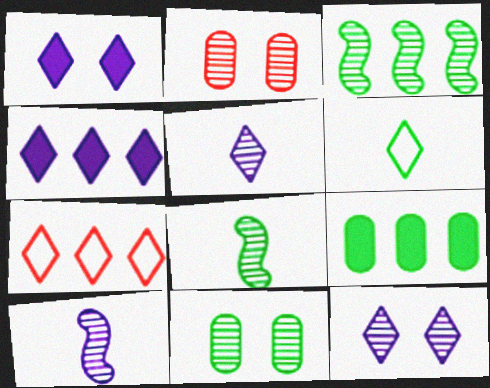[[2, 3, 5]]